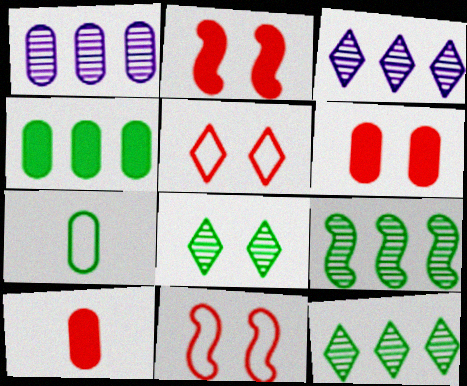[[1, 6, 7], 
[2, 3, 7]]